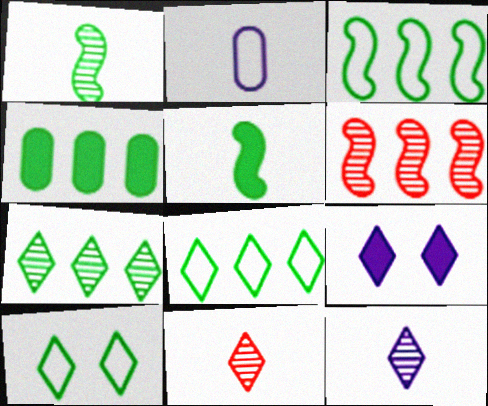[[1, 4, 10], 
[2, 5, 11], 
[3, 4, 7], 
[8, 9, 11]]